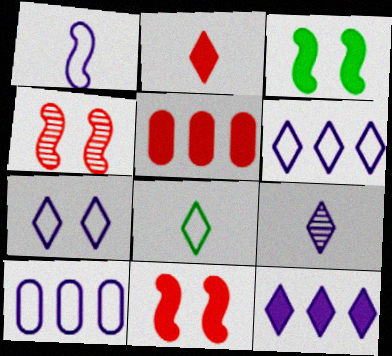[[1, 7, 10], 
[2, 5, 11], 
[2, 8, 9], 
[7, 9, 12]]